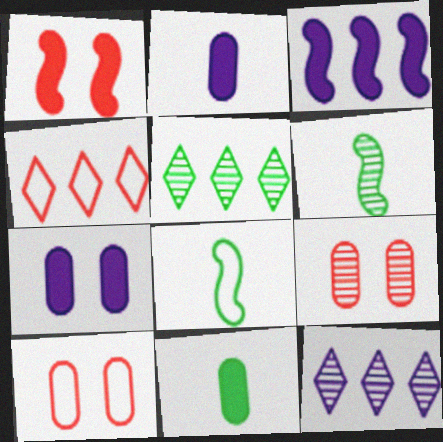[[4, 6, 7], 
[6, 9, 12]]